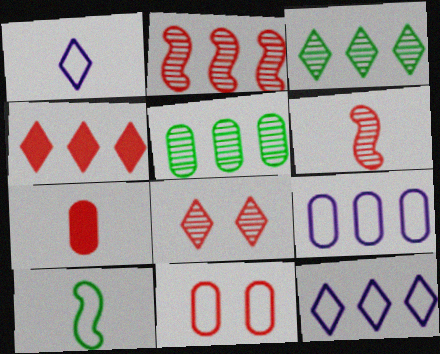[[3, 4, 12], 
[4, 6, 11], 
[10, 11, 12]]